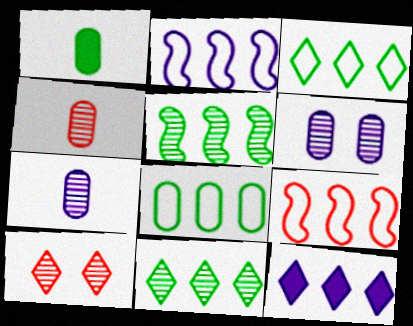[[1, 2, 10], 
[5, 7, 10]]